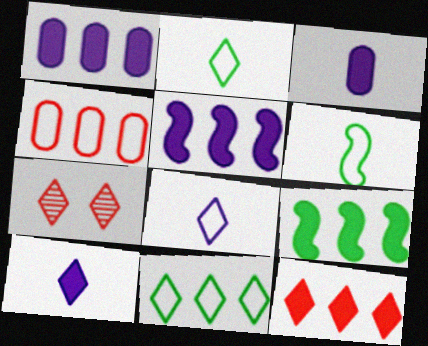[[1, 6, 7], 
[1, 9, 12], 
[7, 10, 11]]